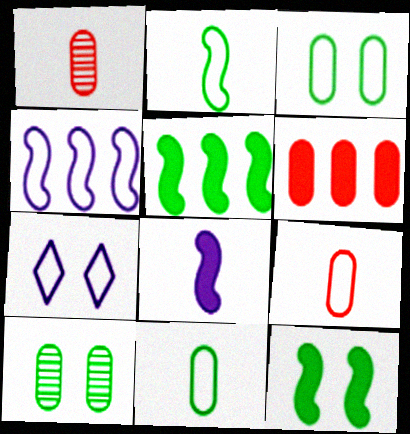[[1, 5, 7]]